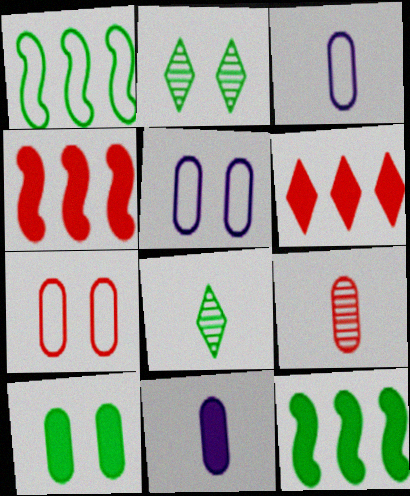[[1, 8, 10], 
[2, 3, 4], 
[4, 5, 8]]